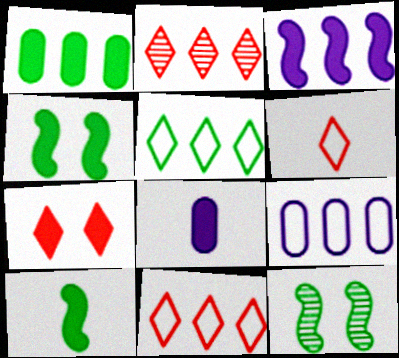[[2, 6, 7], 
[8, 11, 12]]